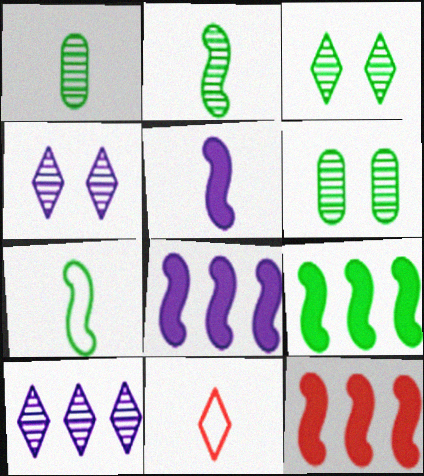[[1, 5, 11], 
[6, 8, 11], 
[8, 9, 12]]